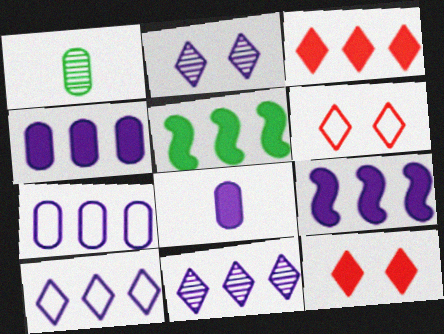[[1, 6, 9], 
[3, 4, 5], 
[5, 8, 12], 
[7, 9, 11]]